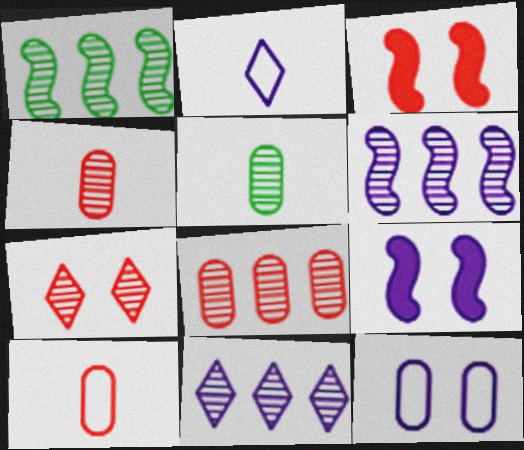[[1, 8, 11], 
[5, 6, 7]]